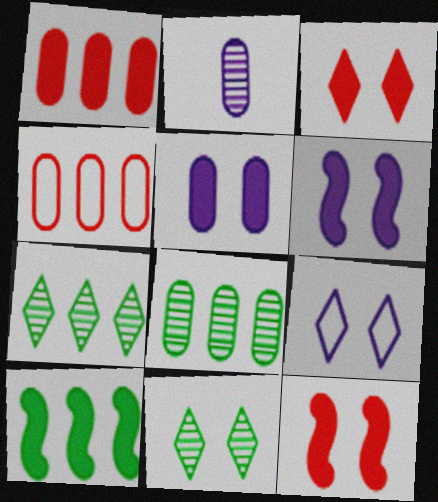[[3, 9, 11]]